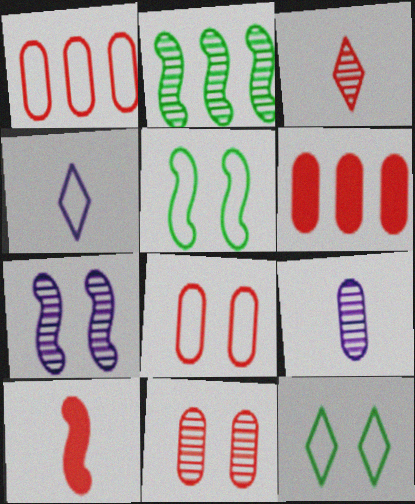[[1, 4, 5]]